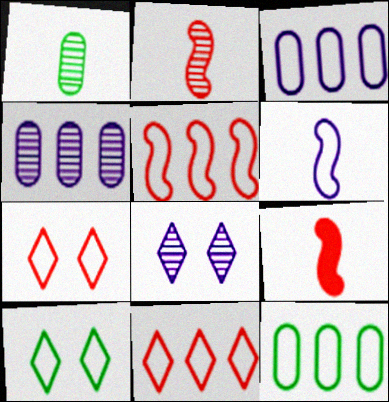[[4, 9, 10], 
[6, 7, 12], 
[8, 9, 12]]